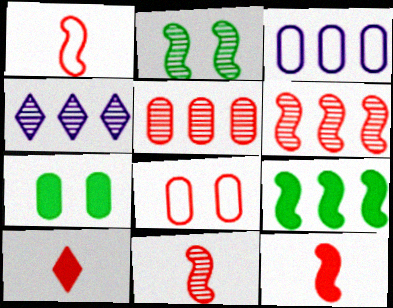[[1, 4, 7], 
[1, 11, 12], 
[2, 3, 10], 
[6, 8, 10]]